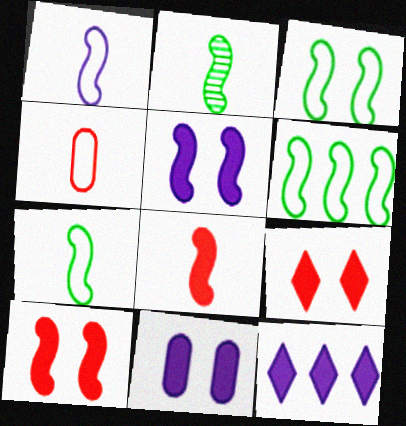[[1, 2, 8], 
[3, 6, 7]]